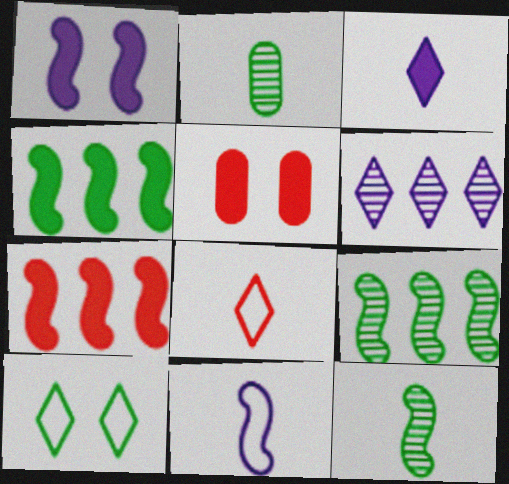[[2, 4, 10], 
[3, 4, 5]]